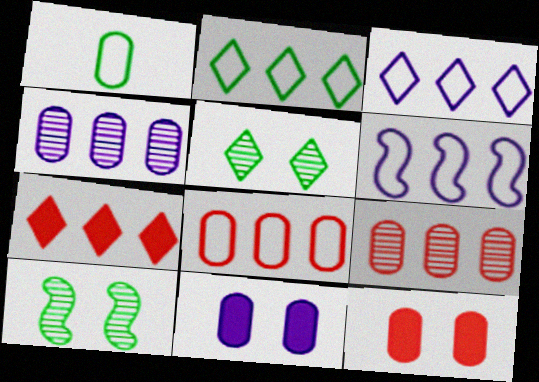[[1, 4, 12], 
[1, 9, 11], 
[2, 6, 8]]